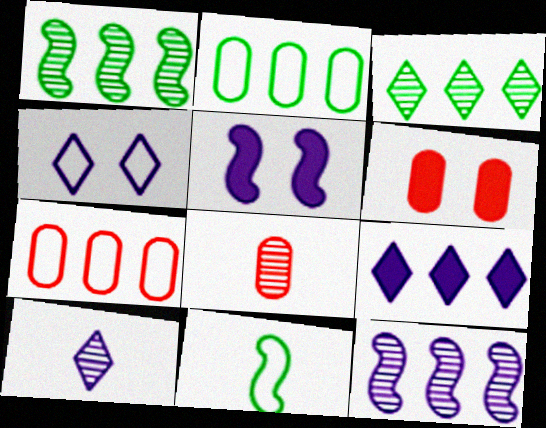[[1, 7, 9], 
[4, 7, 11], 
[4, 9, 10], 
[6, 7, 8]]